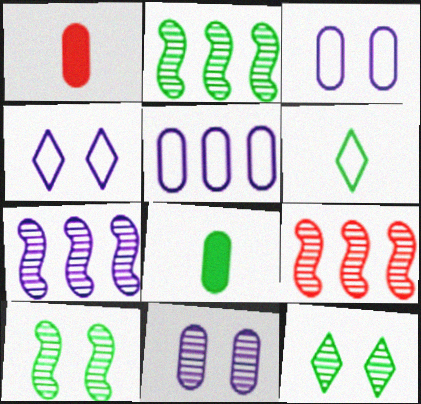[[1, 2, 4], 
[2, 7, 9], 
[4, 8, 9]]